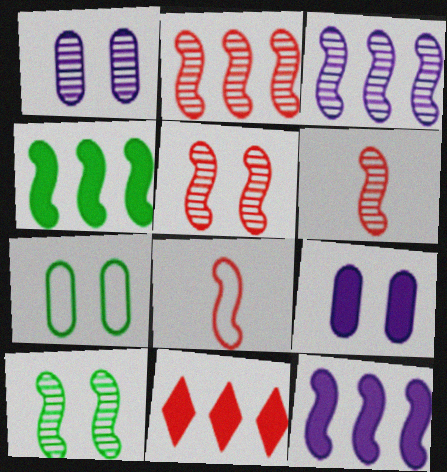[[2, 5, 6], 
[3, 6, 10], 
[8, 10, 12]]